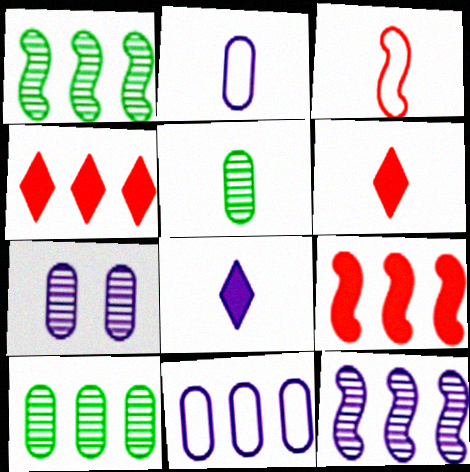[[1, 4, 11], 
[3, 5, 8]]